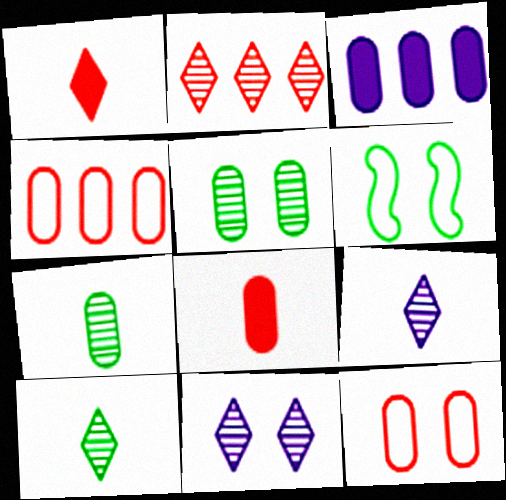[[2, 10, 11], 
[3, 7, 12]]